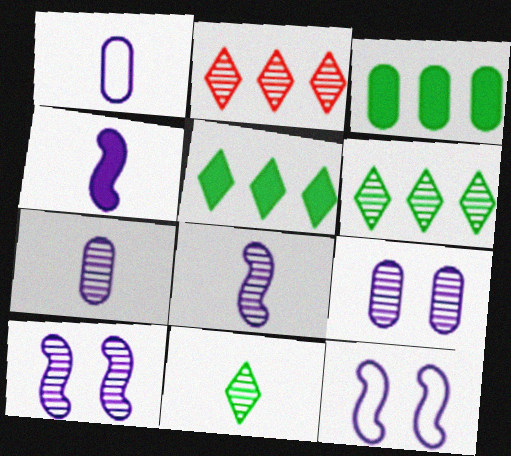[]